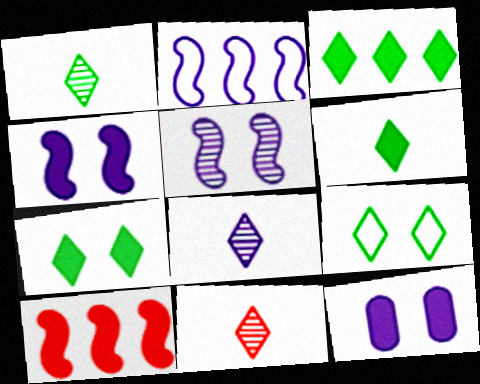[[1, 3, 9], 
[1, 8, 11], 
[2, 8, 12], 
[3, 6, 7], 
[6, 10, 12]]